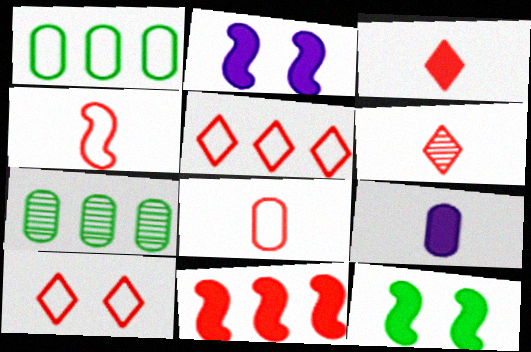[[1, 2, 6]]